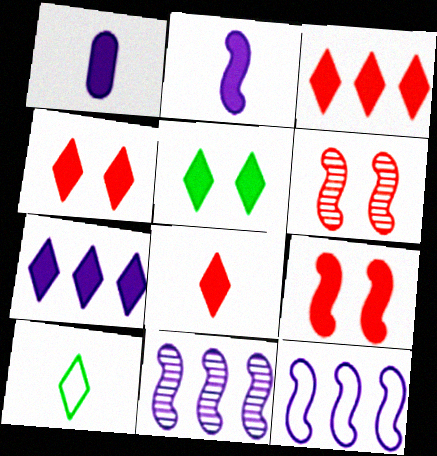[[3, 4, 8], 
[5, 7, 8]]